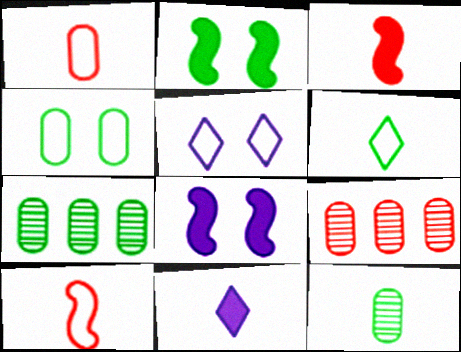[[2, 6, 7], 
[3, 5, 7], 
[6, 8, 9], 
[10, 11, 12]]